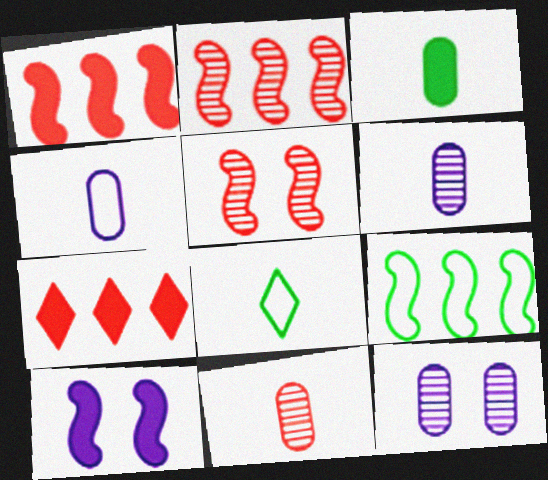[[1, 8, 12], 
[3, 4, 11], 
[3, 7, 10]]